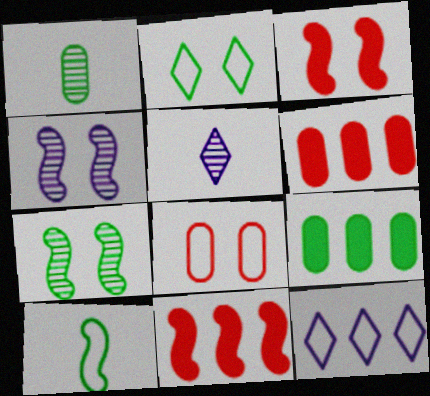[[1, 3, 12], 
[4, 10, 11], 
[8, 10, 12]]